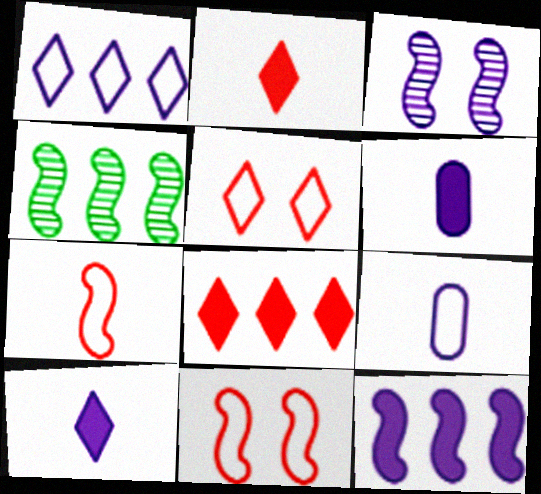[[1, 3, 6], 
[4, 5, 6]]